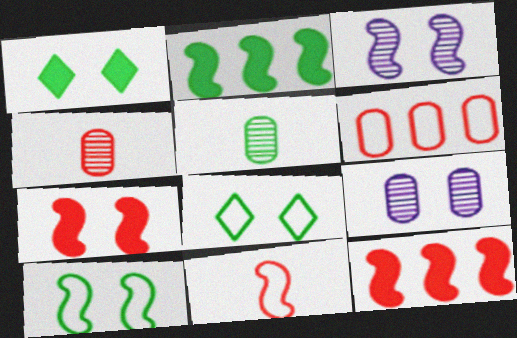[[2, 3, 11], 
[2, 5, 8], 
[3, 7, 10], 
[7, 8, 9]]